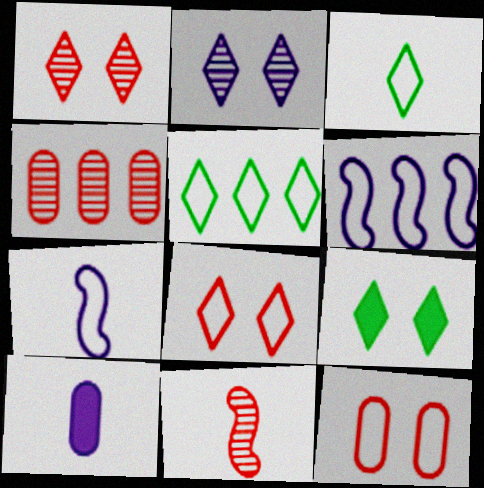[[1, 4, 11], 
[2, 6, 10], 
[2, 8, 9], 
[3, 6, 12], 
[3, 10, 11], 
[4, 7, 9], 
[5, 7, 12]]